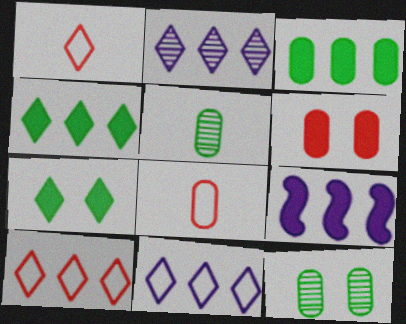[[1, 2, 7], 
[1, 9, 12], 
[2, 4, 10]]